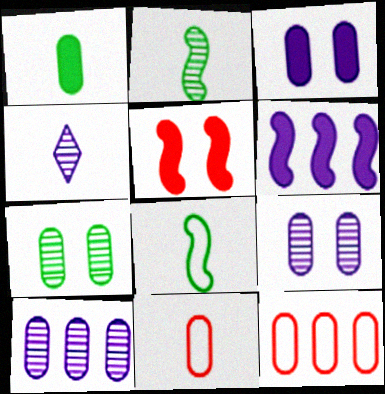[[1, 9, 12]]